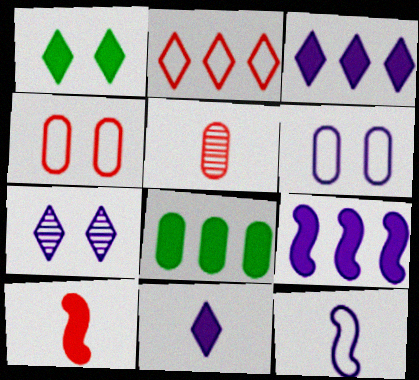[[5, 6, 8]]